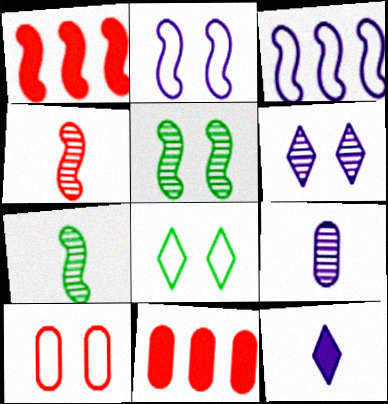[[1, 2, 7], 
[1, 8, 9], 
[2, 8, 10]]